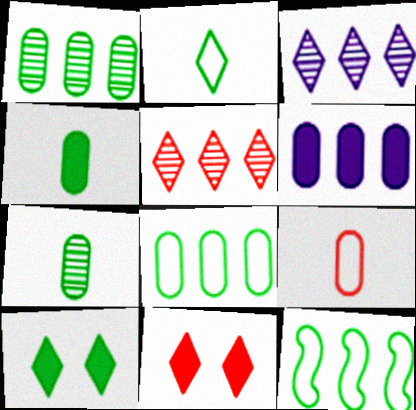[[2, 3, 11], 
[5, 6, 12], 
[7, 10, 12]]